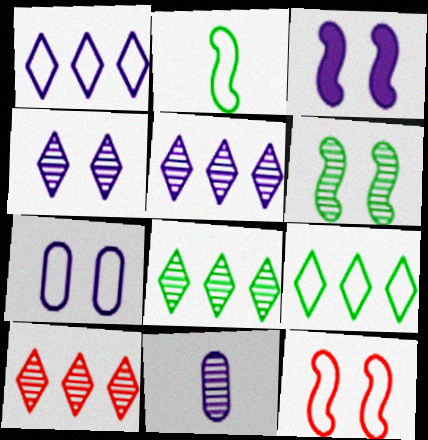[[1, 3, 11], 
[3, 4, 7], 
[3, 6, 12], 
[5, 8, 10], 
[6, 10, 11]]